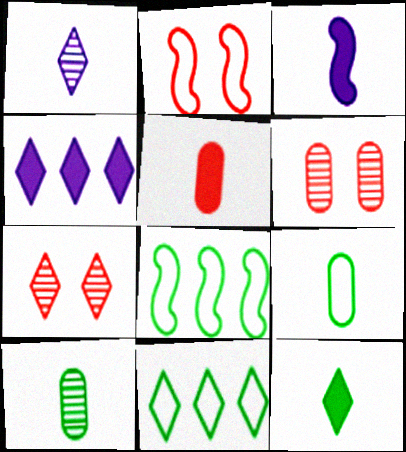[[2, 4, 10], 
[3, 5, 12], 
[3, 6, 11]]